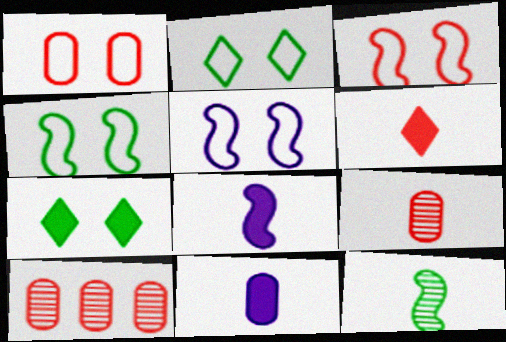[[1, 2, 5], 
[2, 8, 10], 
[3, 4, 5], 
[3, 6, 10]]